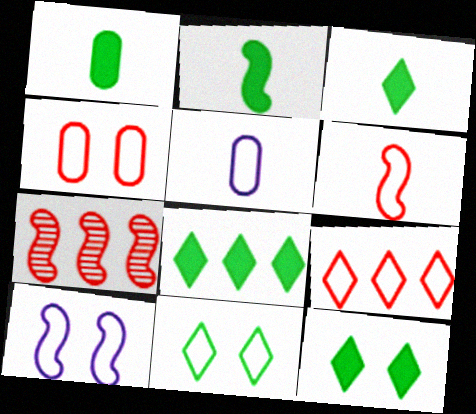[[1, 2, 3], 
[2, 7, 10], 
[3, 8, 12], 
[4, 6, 9], 
[4, 10, 11], 
[5, 7, 12]]